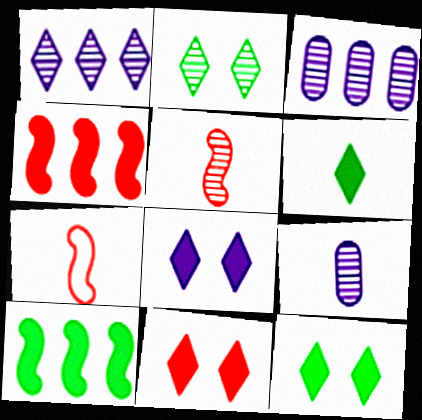[[2, 3, 5], 
[3, 7, 12], 
[6, 7, 9], 
[8, 11, 12]]